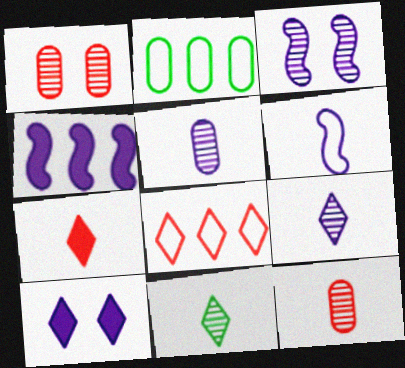[[2, 3, 7], 
[3, 4, 6], 
[8, 10, 11]]